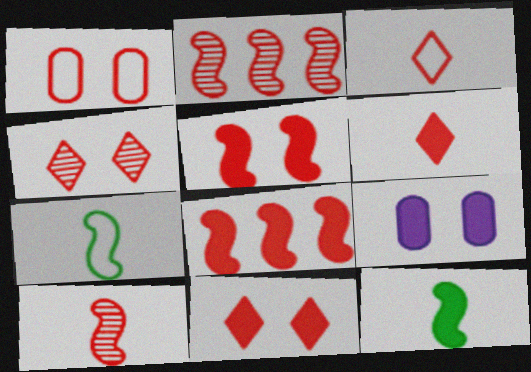[[1, 2, 6], 
[1, 4, 5]]